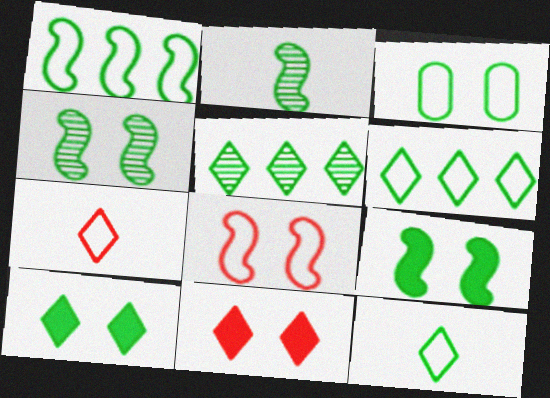[[1, 2, 9], 
[1, 3, 12], 
[3, 4, 10], 
[5, 10, 12]]